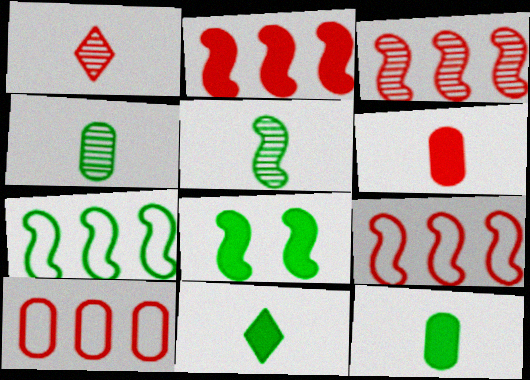[[2, 3, 9], 
[5, 7, 8]]